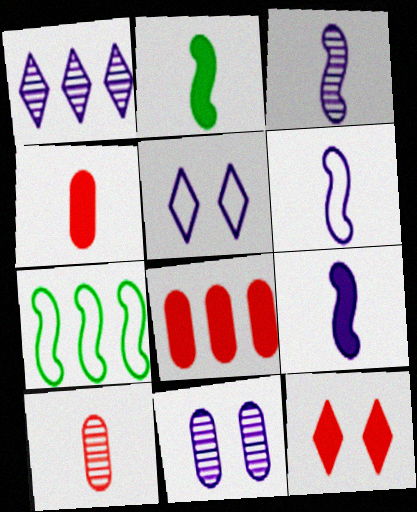[[1, 3, 11], 
[1, 7, 8], 
[3, 6, 9]]